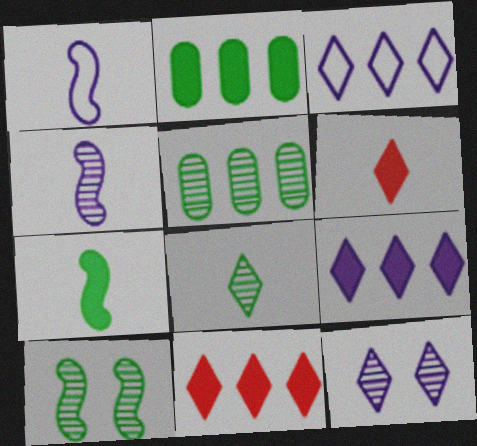[[5, 8, 10]]